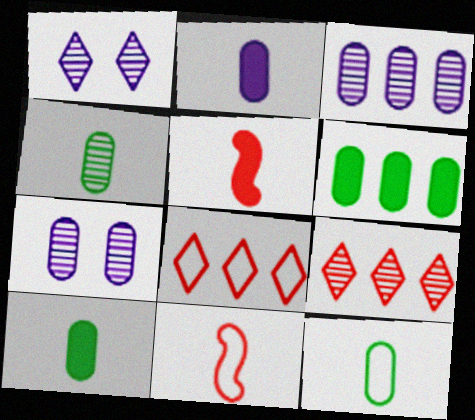[[1, 6, 11], 
[4, 10, 12]]